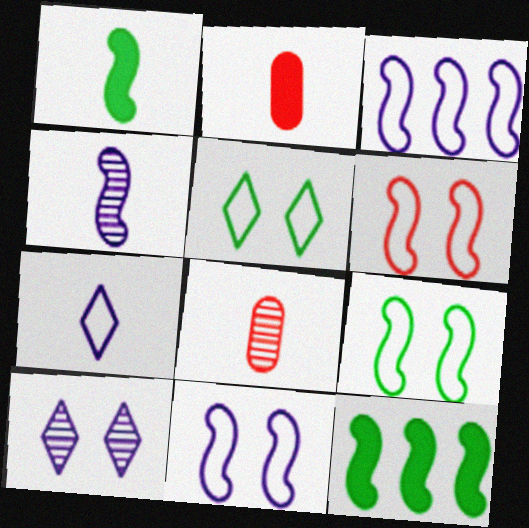[[1, 7, 8], 
[4, 6, 12], 
[6, 9, 11]]